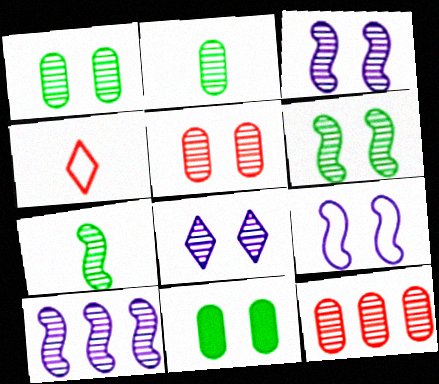[[4, 10, 11], 
[5, 6, 8], 
[7, 8, 12]]